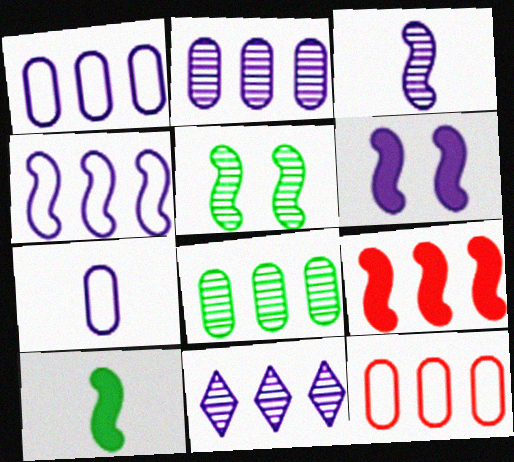[[3, 4, 6], 
[6, 7, 11], 
[6, 9, 10]]